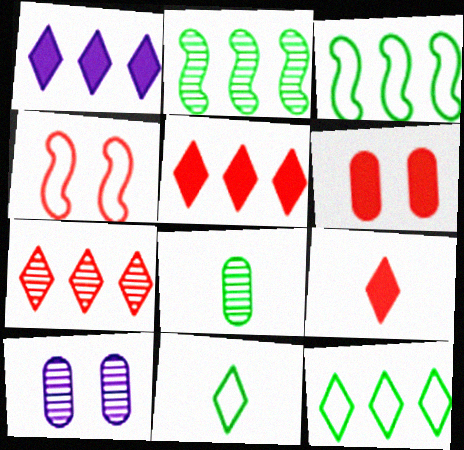[[1, 4, 8], 
[1, 7, 12], 
[3, 9, 10]]